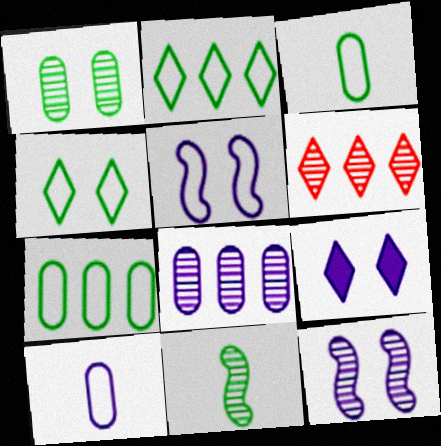[]